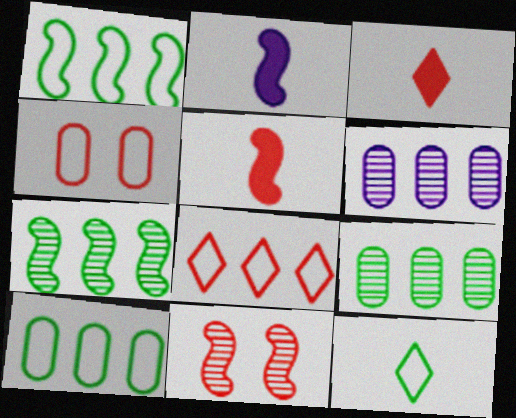[[1, 2, 11]]